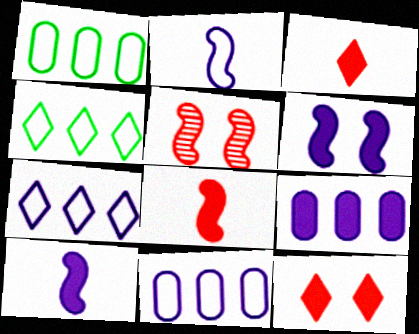[]